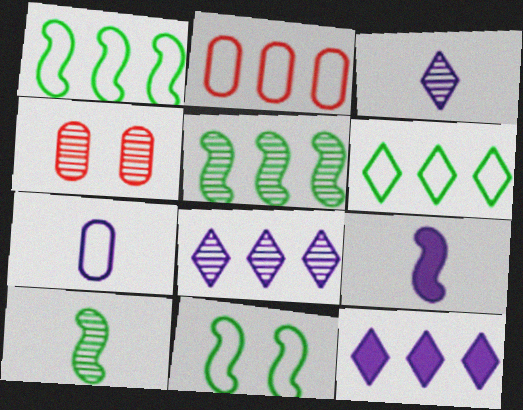[[2, 5, 12], 
[3, 4, 5], 
[3, 7, 9], 
[4, 6, 9], 
[4, 8, 10]]